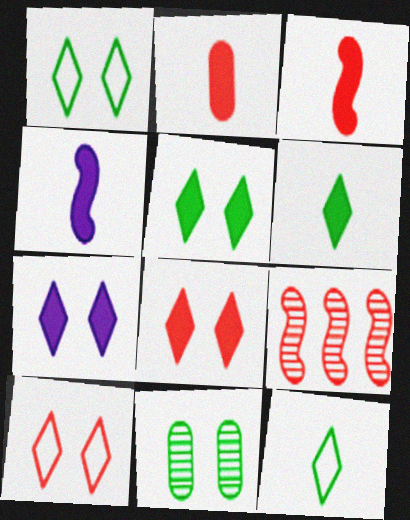[[2, 4, 6], 
[2, 9, 10], 
[5, 7, 8]]